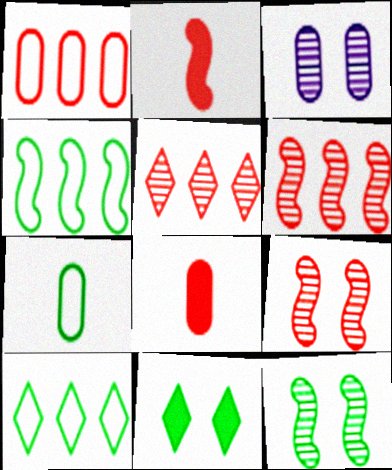[[2, 3, 10]]